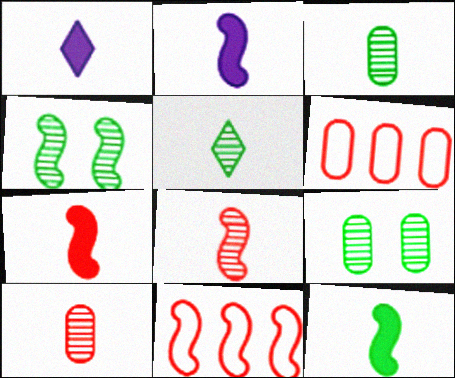[[1, 4, 6], 
[1, 9, 11], 
[2, 4, 11], 
[2, 7, 12]]